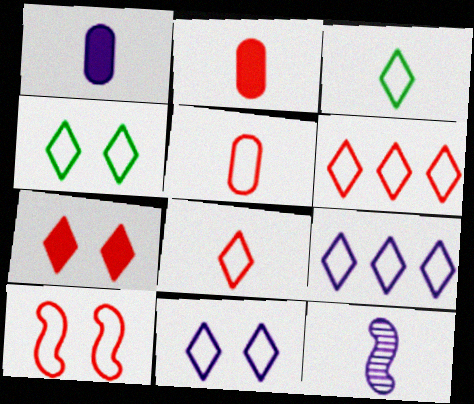[[2, 3, 12], 
[3, 6, 11], 
[4, 8, 9], 
[5, 6, 10]]